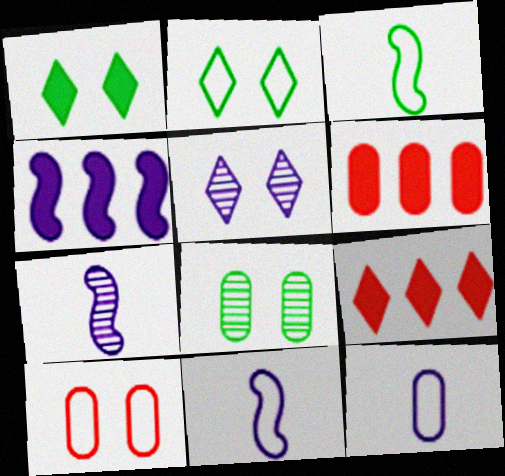[[2, 6, 7], 
[3, 5, 6], 
[4, 5, 12], 
[6, 8, 12], 
[8, 9, 11]]